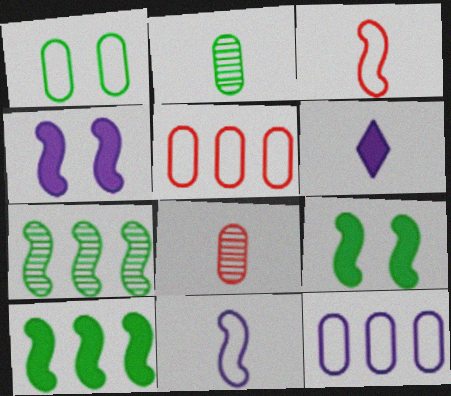[[2, 3, 6], 
[3, 4, 7]]